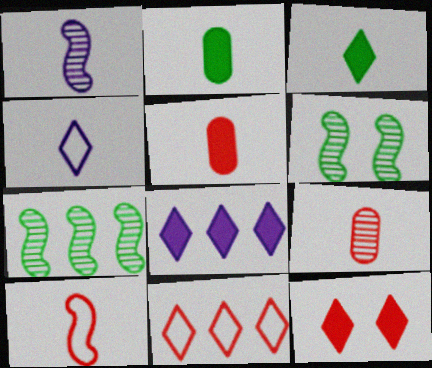[[3, 8, 12]]